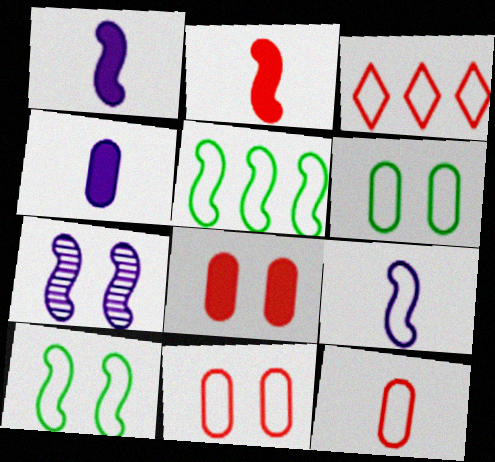[[2, 5, 7], 
[3, 6, 9]]